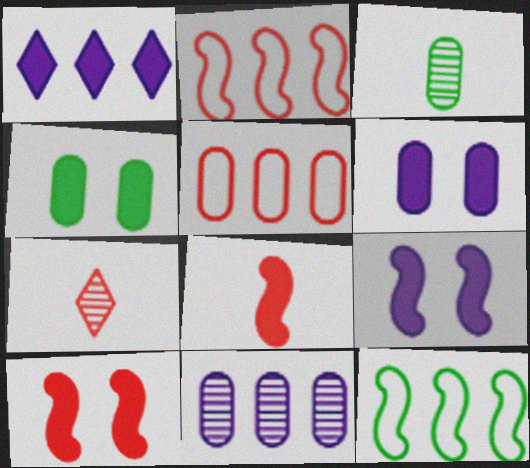[[1, 4, 8], 
[3, 5, 6], 
[5, 7, 10], 
[6, 7, 12]]